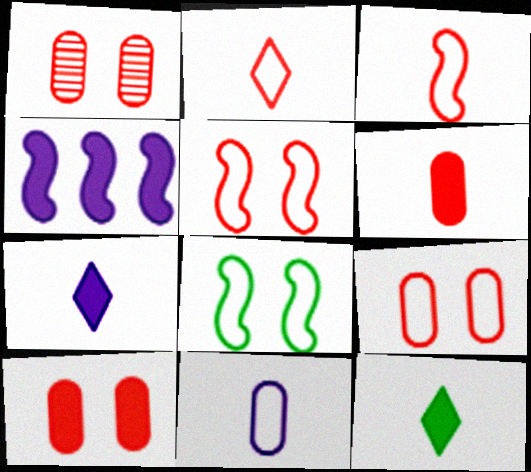[[1, 9, 10], 
[4, 10, 12]]